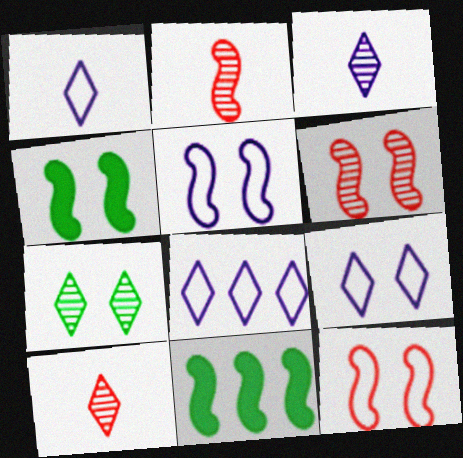[[1, 8, 9], 
[2, 5, 11], 
[4, 5, 6]]